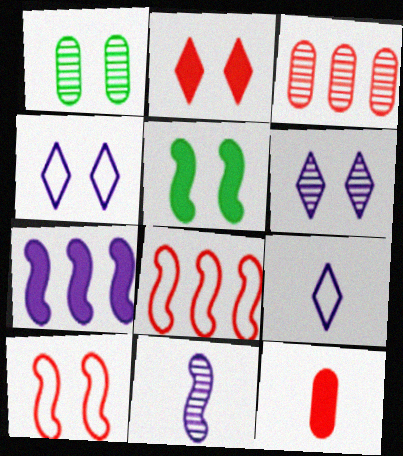[[3, 5, 9], 
[5, 8, 11]]